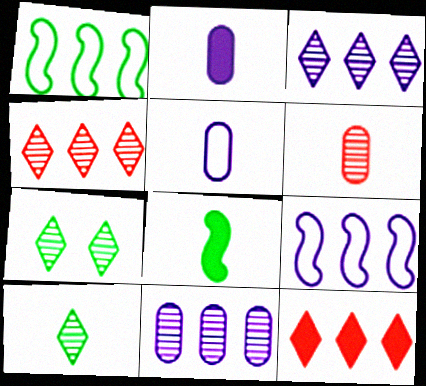[[1, 11, 12]]